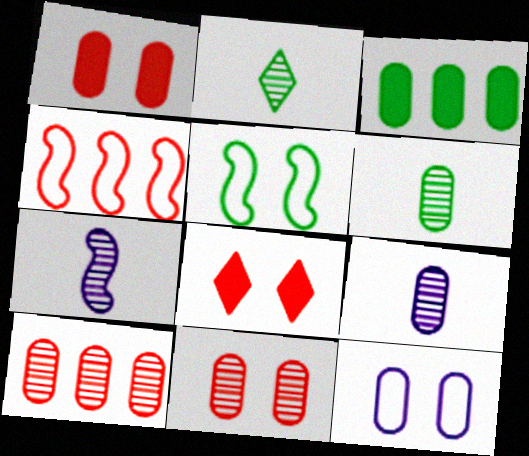[[2, 3, 5]]